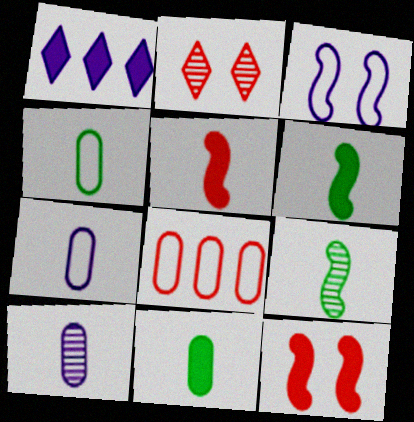[[1, 3, 10], 
[1, 11, 12], 
[2, 5, 8]]